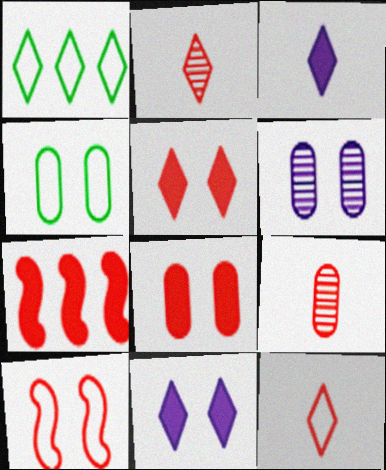[[1, 2, 11], 
[4, 6, 8]]